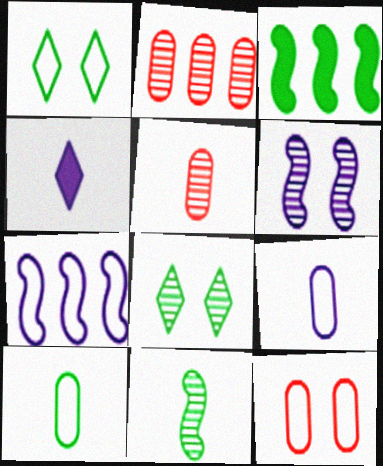[[3, 8, 10]]